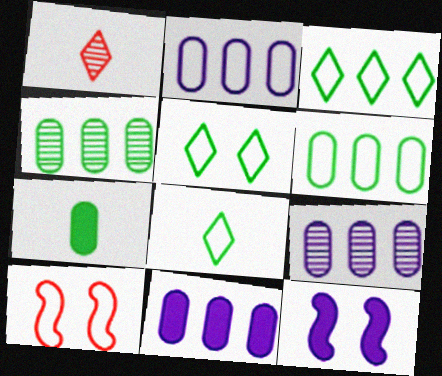[[1, 6, 12], 
[2, 8, 10], 
[2, 9, 11], 
[3, 5, 8]]